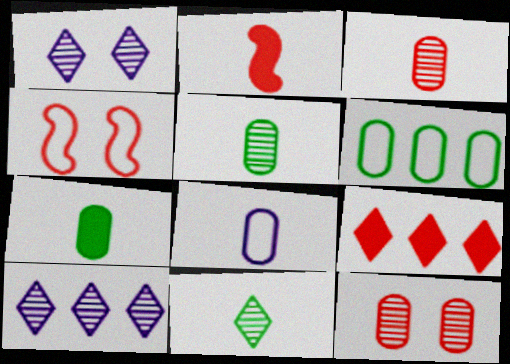[[1, 2, 6], 
[2, 8, 11], 
[3, 4, 9], 
[3, 7, 8], 
[4, 7, 10]]